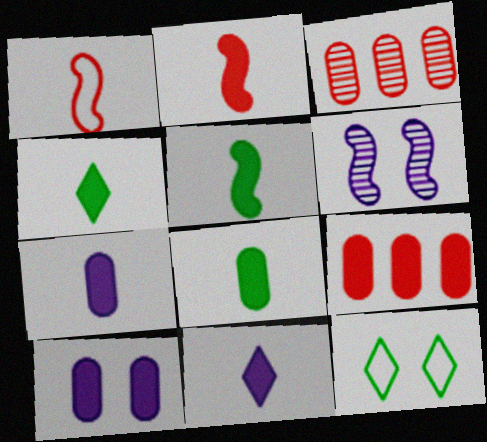[[2, 4, 7], 
[2, 8, 11], 
[4, 5, 8], 
[8, 9, 10]]